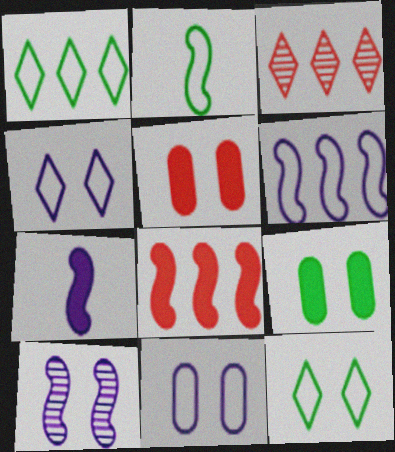[[2, 8, 10], 
[5, 10, 12], 
[6, 7, 10]]